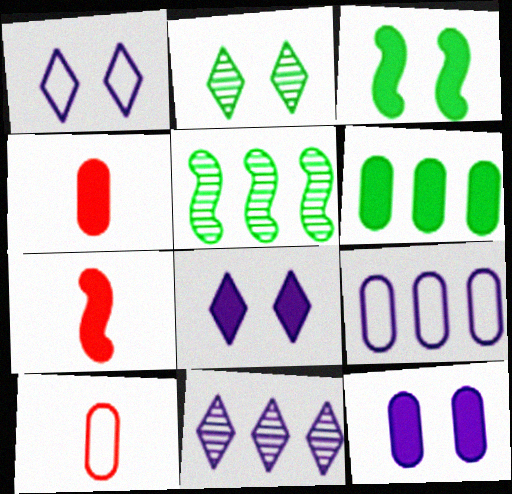[[1, 4, 5], 
[2, 7, 9], 
[3, 10, 11], 
[4, 6, 12], 
[5, 8, 10], 
[6, 7, 8]]